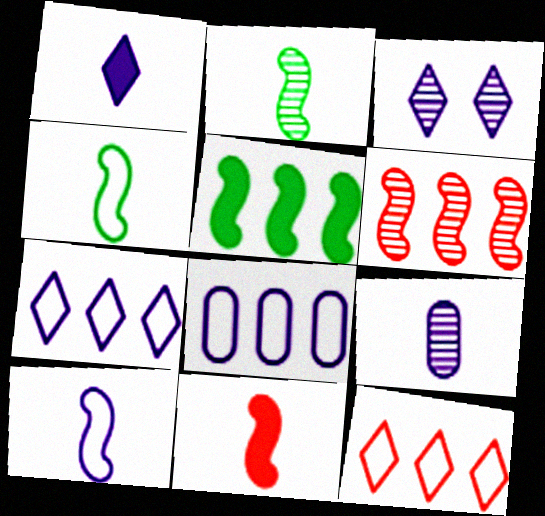[[1, 3, 7], 
[1, 9, 10], 
[2, 10, 11]]